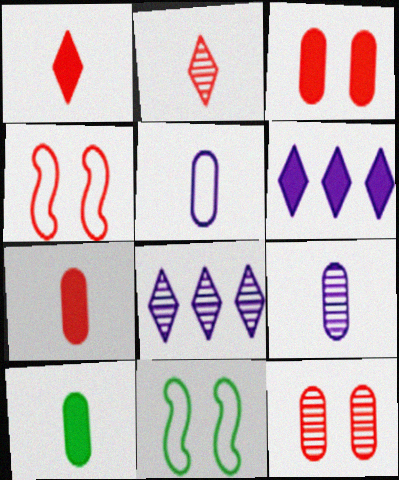[[4, 8, 10], 
[7, 8, 11]]